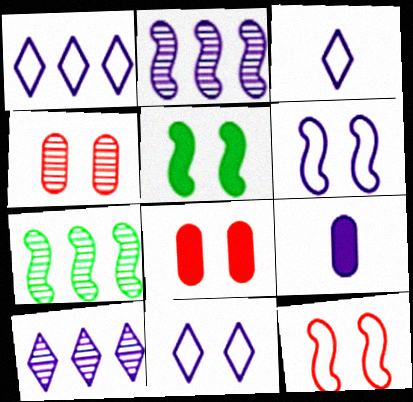[[1, 3, 11], 
[2, 9, 11], 
[3, 7, 8], 
[4, 5, 11], 
[6, 9, 10]]